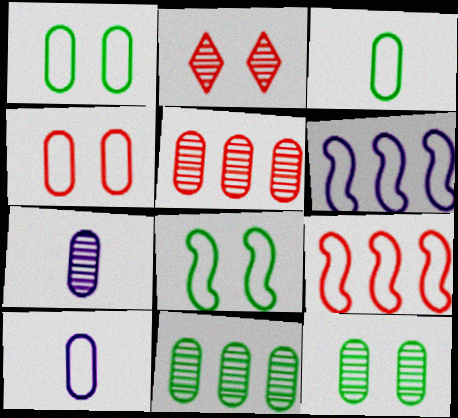[[5, 7, 12]]